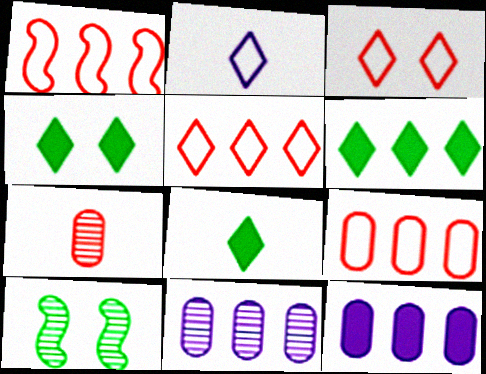[[1, 5, 9], 
[1, 6, 11], 
[4, 6, 8]]